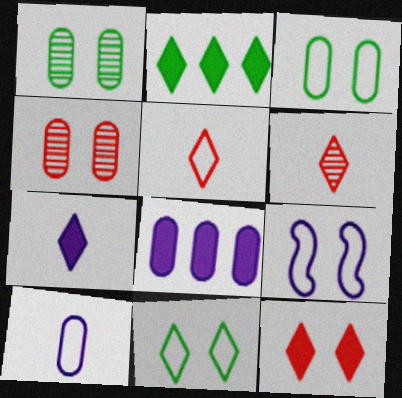[[1, 9, 12], 
[2, 7, 12]]